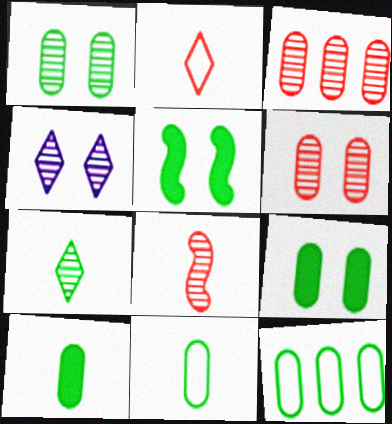[[1, 10, 12], 
[5, 7, 12]]